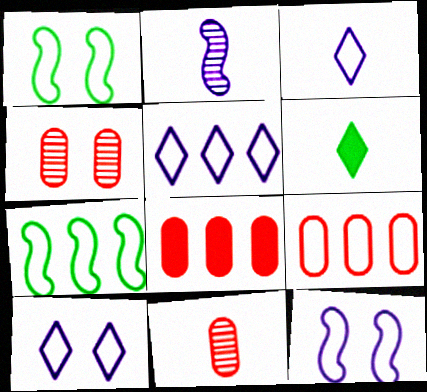[[1, 3, 9], 
[3, 5, 10], 
[5, 7, 9]]